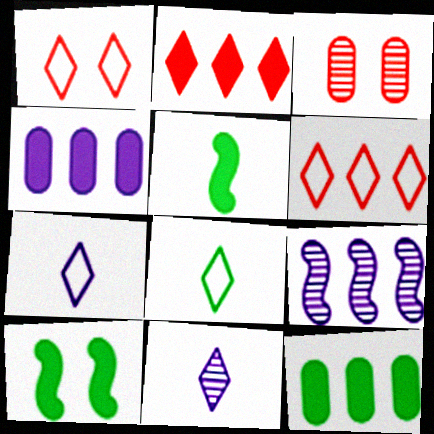[[6, 9, 12]]